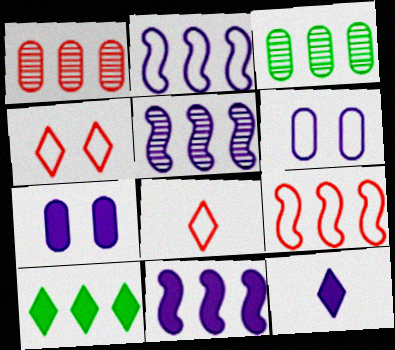[[1, 2, 10], 
[2, 5, 11], 
[5, 6, 12], 
[7, 11, 12]]